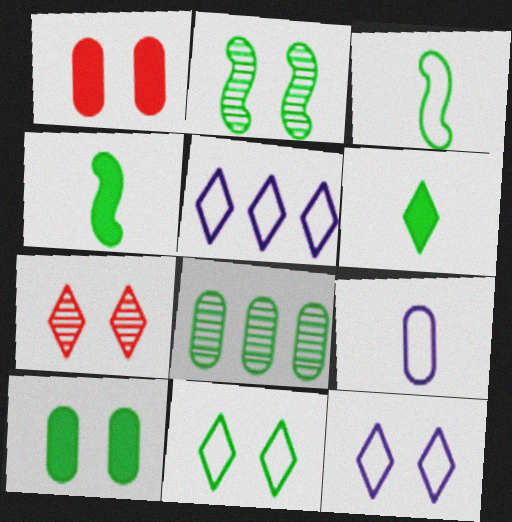[[1, 2, 12], 
[1, 8, 9], 
[2, 10, 11], 
[4, 8, 11], 
[5, 6, 7]]